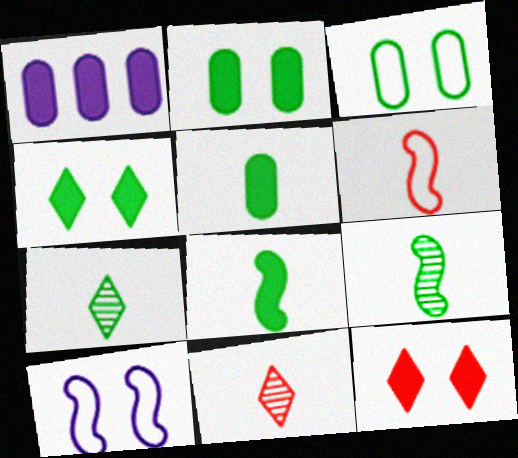[[1, 8, 12]]